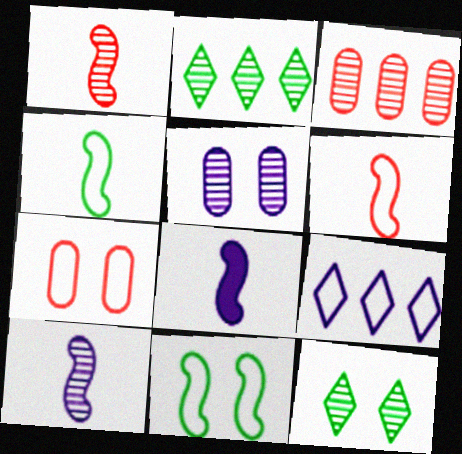[[1, 2, 5], 
[1, 4, 8], 
[2, 7, 8], 
[3, 10, 12], 
[4, 7, 9], 
[5, 8, 9]]